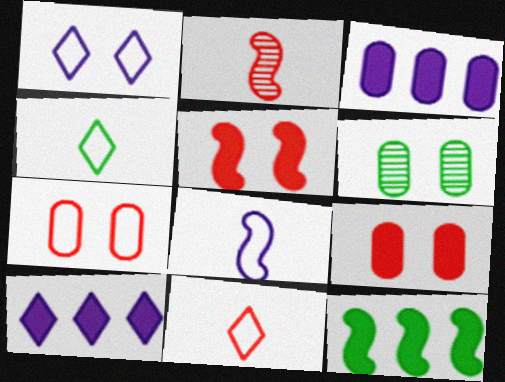[[1, 5, 6], 
[4, 6, 12]]